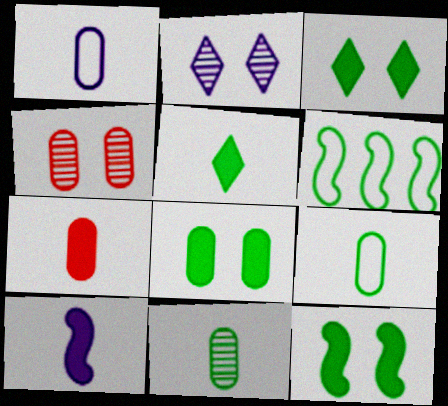[[1, 7, 11], 
[2, 6, 7], 
[3, 6, 11], 
[3, 8, 12], 
[5, 7, 10]]